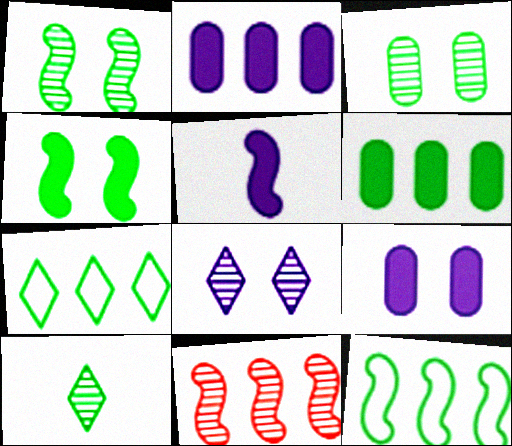[[2, 7, 11]]